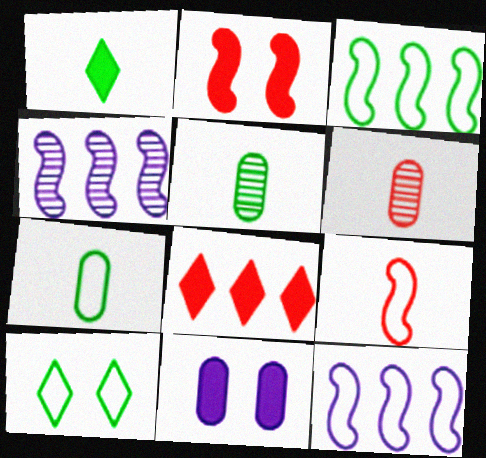[[3, 7, 10]]